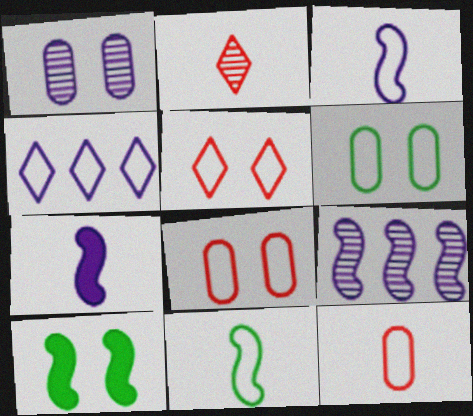[[1, 4, 7], 
[1, 5, 10], 
[4, 8, 11]]